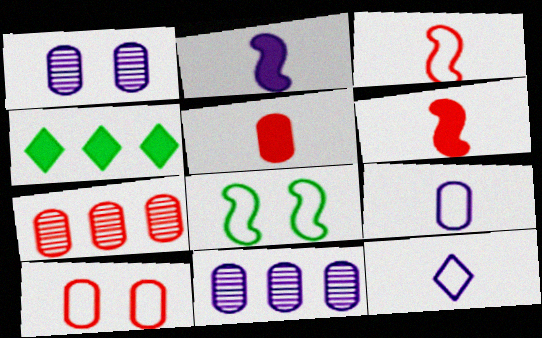[[1, 3, 4], 
[5, 7, 10]]